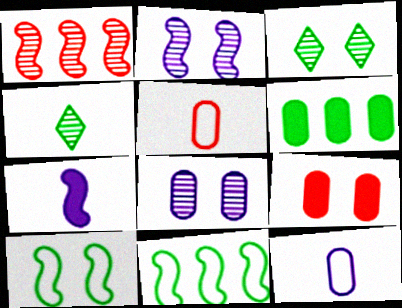[[1, 4, 8], 
[1, 7, 10], 
[4, 5, 7], 
[4, 6, 10], 
[5, 6, 8]]